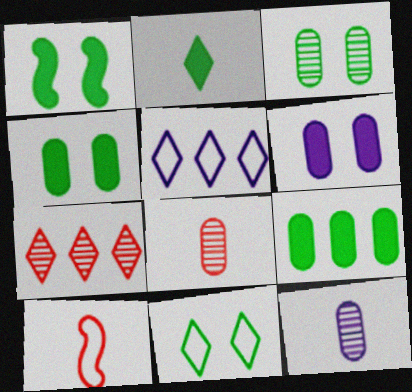[[1, 2, 9], 
[1, 3, 11], 
[1, 5, 8], 
[2, 10, 12]]